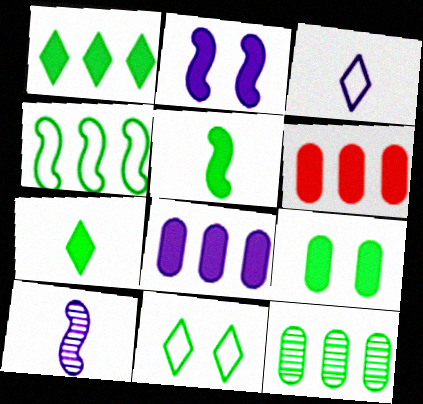[[1, 4, 12], 
[1, 5, 9], 
[2, 6, 7], 
[5, 11, 12], 
[6, 10, 11]]